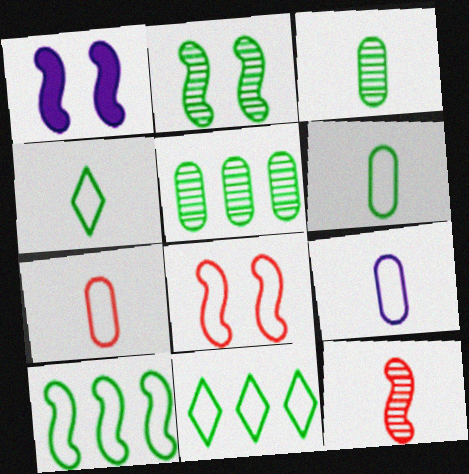[[1, 2, 8], 
[1, 10, 12], 
[6, 7, 9], 
[8, 9, 11]]